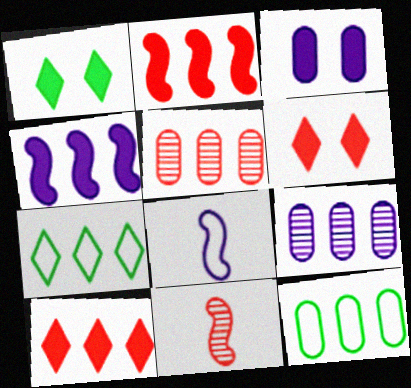[[1, 5, 8], 
[2, 7, 9], 
[3, 7, 11], 
[4, 5, 7]]